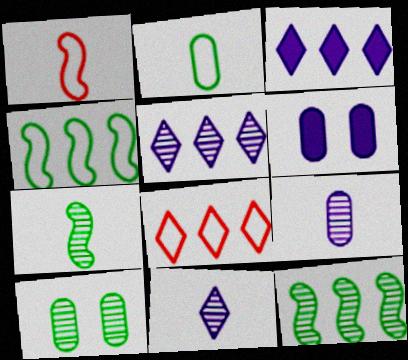[[1, 3, 10], 
[6, 7, 8]]